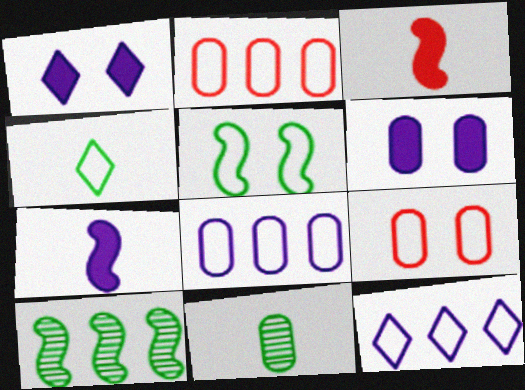[[2, 6, 11]]